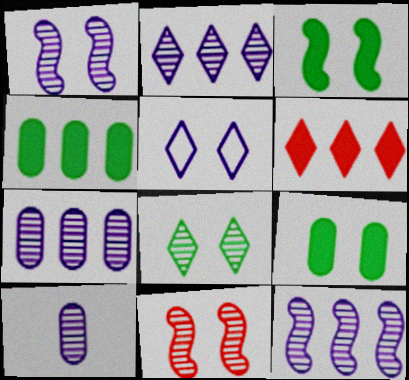[[1, 2, 10], 
[2, 7, 12], 
[5, 9, 11]]